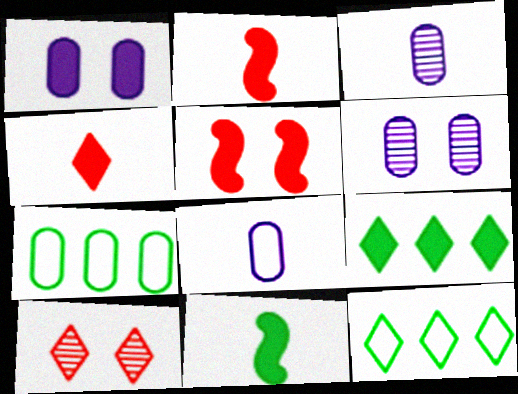[[1, 2, 9], 
[2, 6, 12], 
[3, 5, 12]]